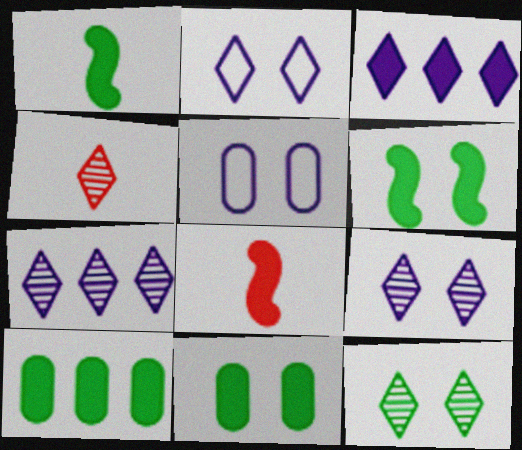[[3, 8, 11], 
[4, 7, 12]]